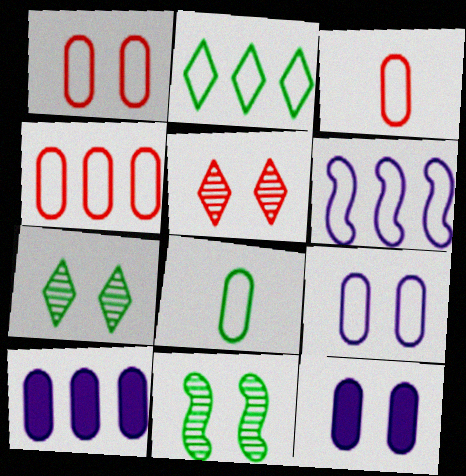[[1, 3, 4], 
[2, 4, 6], 
[4, 8, 9]]